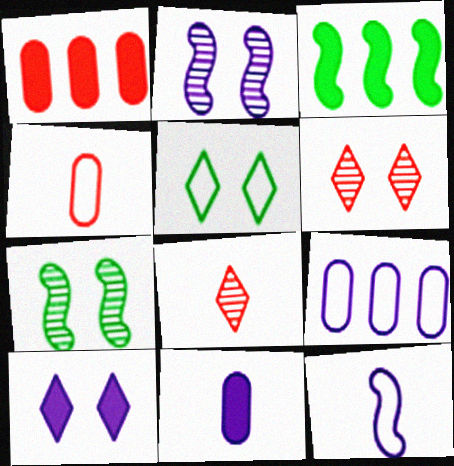[[5, 6, 10]]